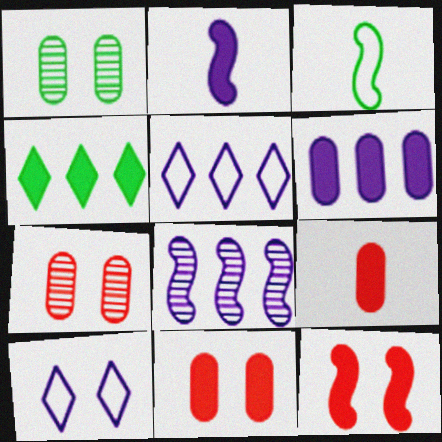[[1, 3, 4], 
[1, 10, 12], 
[2, 4, 11], 
[3, 8, 12], 
[5, 6, 8]]